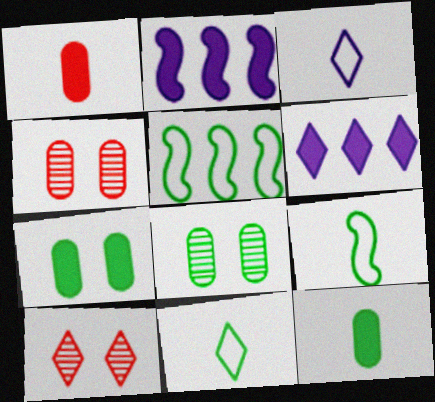[[2, 4, 11], 
[4, 6, 9], 
[6, 10, 11]]